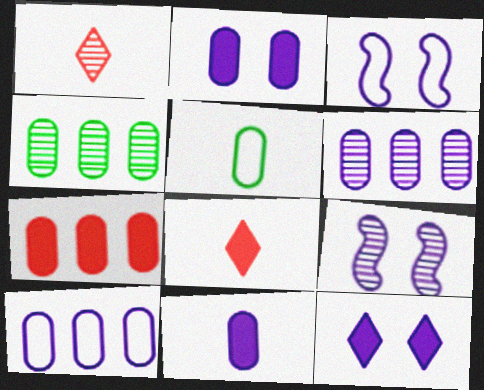[[1, 4, 9], 
[3, 4, 8], 
[4, 7, 10]]